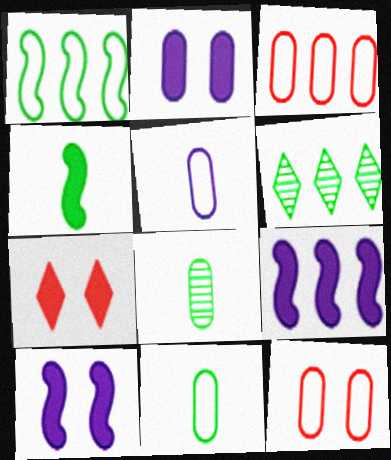[[2, 3, 8], 
[3, 6, 9]]